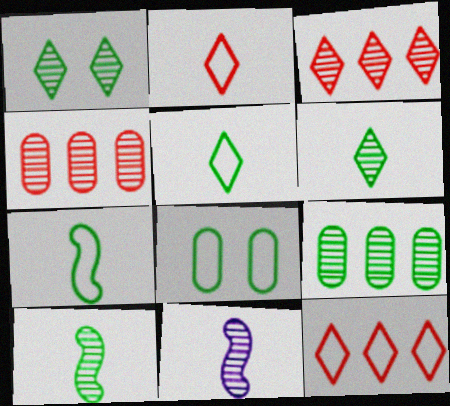[[1, 4, 11], 
[1, 9, 10]]